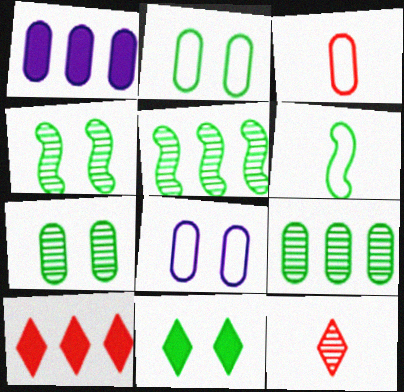[[1, 3, 7], 
[2, 4, 11], 
[6, 9, 11]]